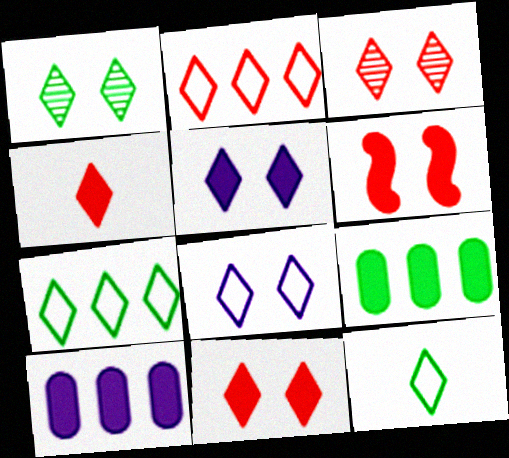[[1, 8, 11], 
[2, 3, 4], 
[2, 8, 12]]